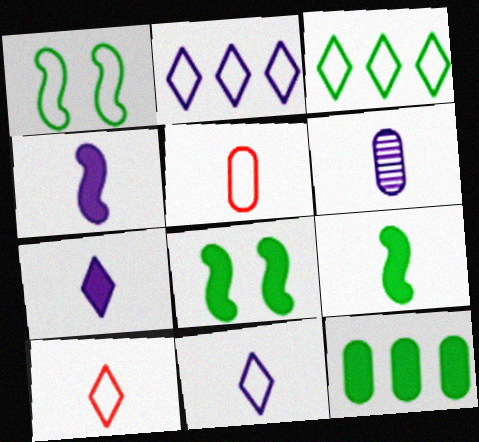[[1, 2, 5], 
[4, 6, 11], 
[6, 9, 10]]